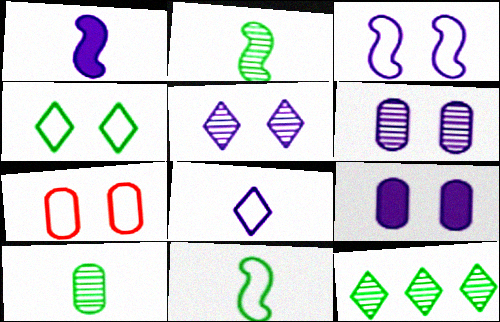[[1, 7, 12], 
[3, 4, 7], 
[3, 5, 9]]